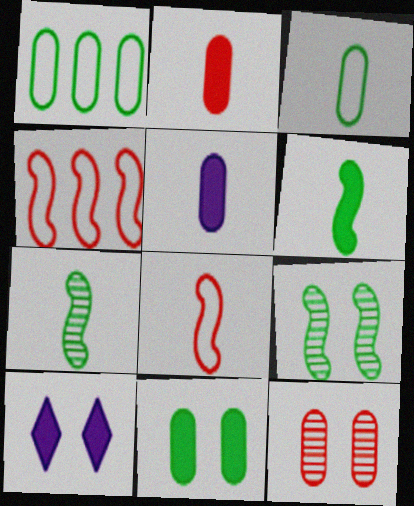[[1, 5, 12]]